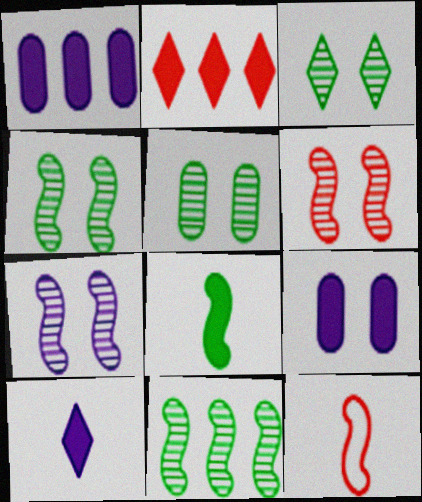[[1, 3, 12], 
[2, 8, 9], 
[3, 4, 5], 
[4, 6, 7]]